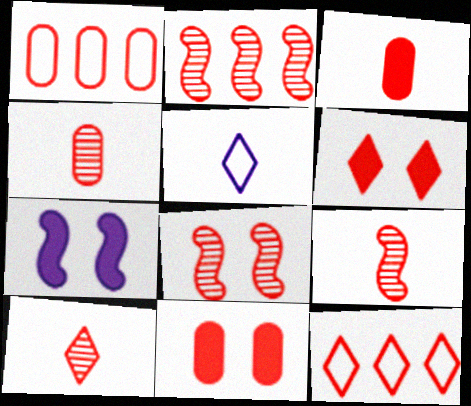[[1, 4, 11], 
[1, 6, 9], 
[2, 8, 9], 
[3, 8, 12], 
[4, 9, 10], 
[6, 10, 12], 
[9, 11, 12]]